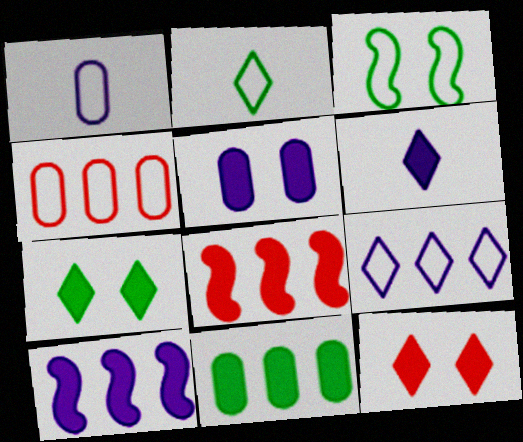[[5, 6, 10]]